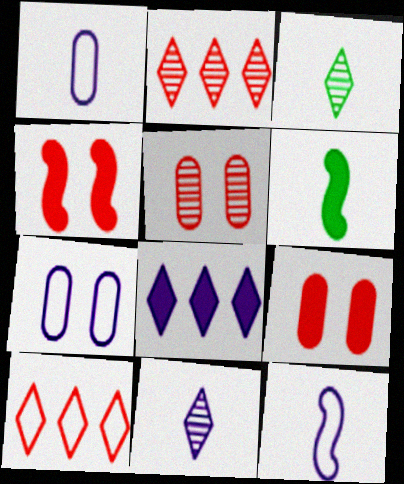[[2, 6, 7], 
[6, 8, 9]]